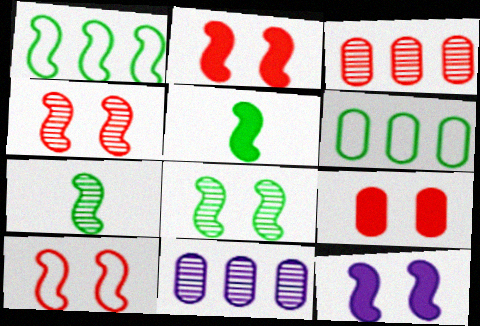[[1, 5, 8], 
[2, 4, 10], 
[8, 10, 12]]